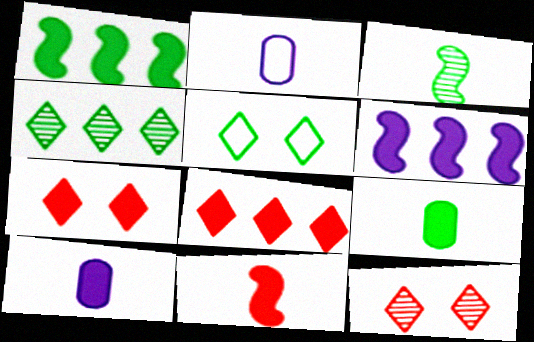[[1, 2, 12], 
[1, 7, 10], 
[6, 7, 9]]